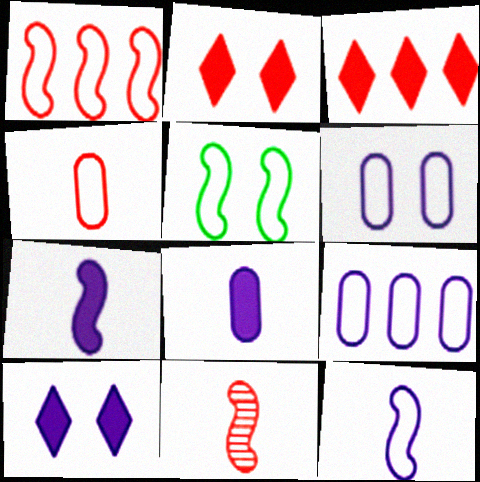[[1, 5, 12]]